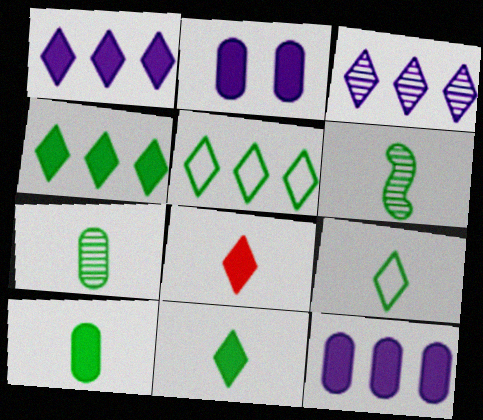[[6, 9, 10]]